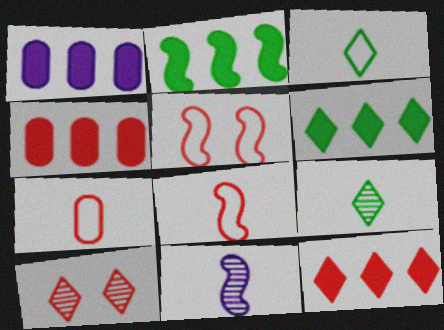[[1, 2, 12], 
[1, 5, 9], 
[2, 5, 11], 
[4, 8, 10]]